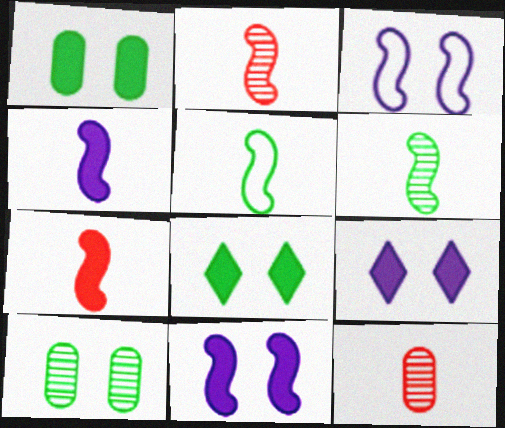[[2, 4, 5]]